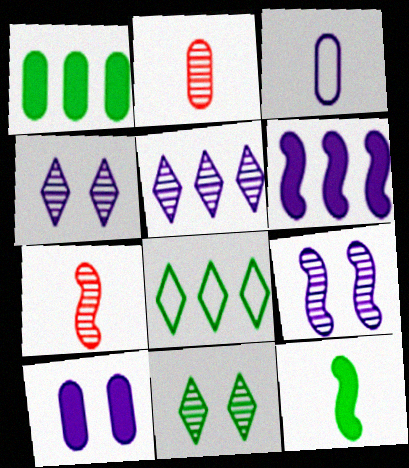[[3, 4, 6], 
[7, 8, 10]]